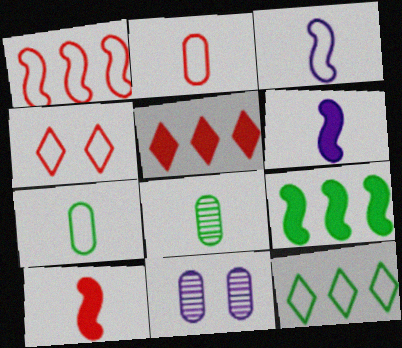[[1, 2, 4], 
[10, 11, 12]]